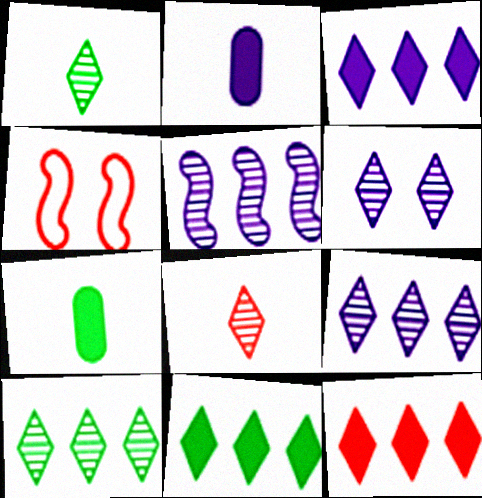[[2, 4, 10], 
[3, 11, 12], 
[4, 7, 9], 
[6, 8, 10]]